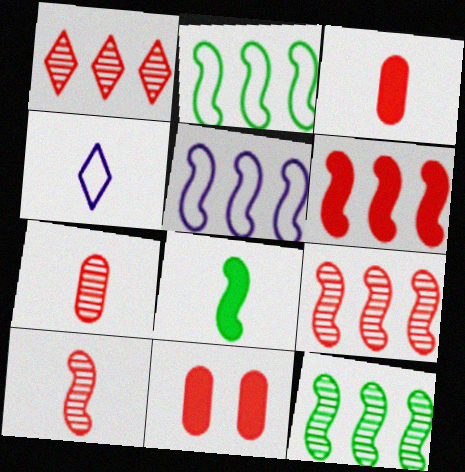[[4, 7, 8], 
[4, 11, 12], 
[5, 6, 12]]